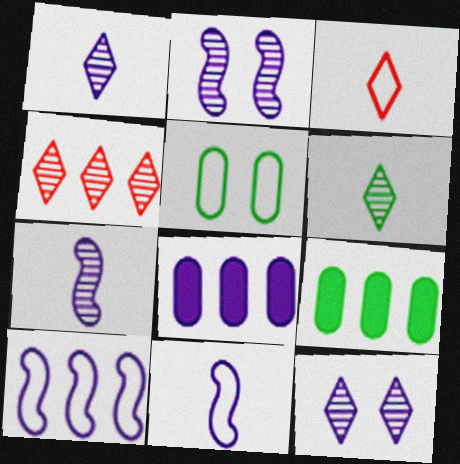[[2, 3, 9], 
[3, 5, 10], 
[4, 6, 12], 
[4, 9, 10], 
[8, 11, 12]]